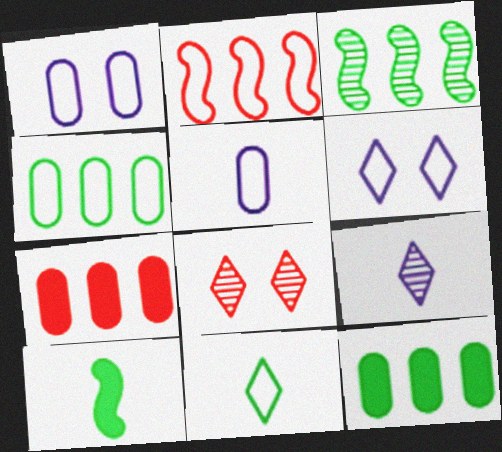[[1, 2, 11]]